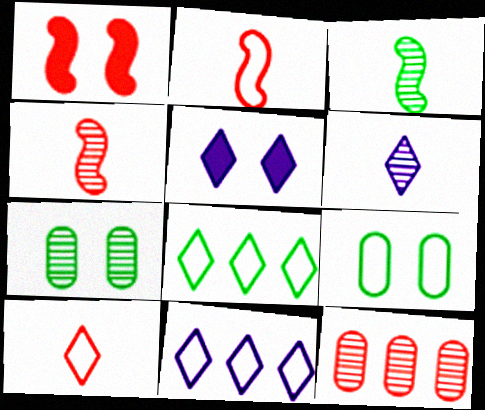[[1, 10, 12], 
[2, 9, 11], 
[5, 6, 11]]